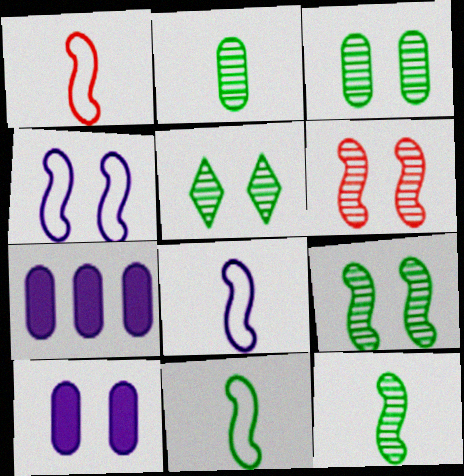[[1, 5, 7], 
[1, 8, 11], 
[3, 5, 9]]